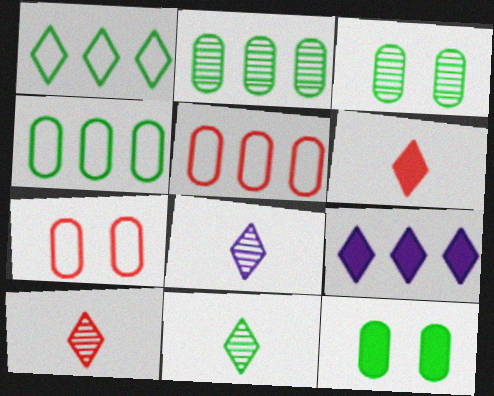[[8, 10, 11]]